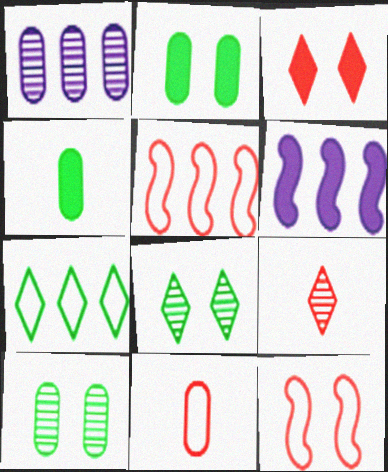[[1, 2, 11], 
[3, 4, 6], 
[6, 8, 11]]